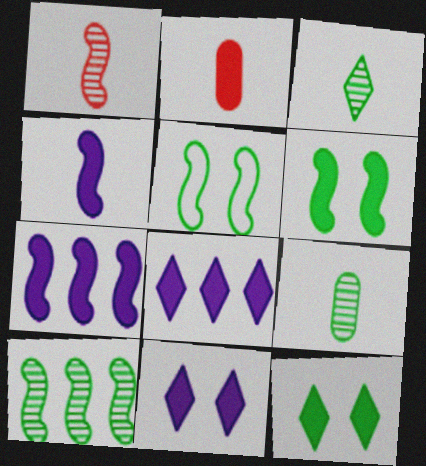[[1, 5, 7], 
[2, 6, 8], 
[2, 7, 12]]